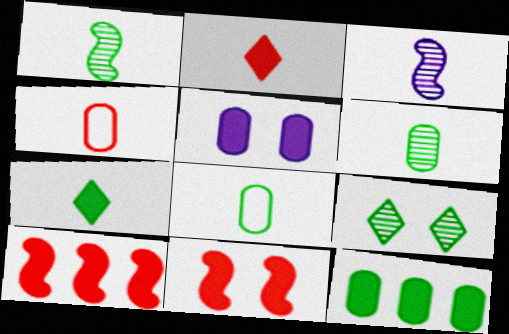[[1, 7, 8], 
[2, 3, 8], 
[3, 4, 7], 
[5, 7, 10]]